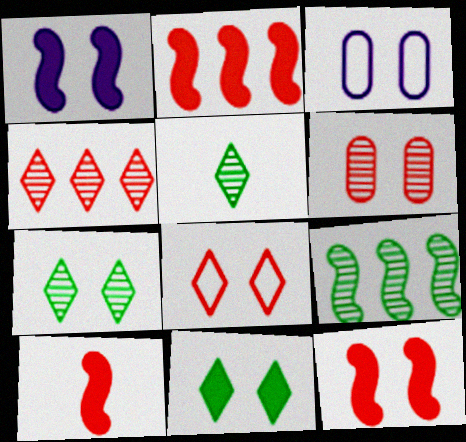[[2, 3, 5], 
[2, 10, 12], 
[3, 7, 12], 
[6, 8, 12]]